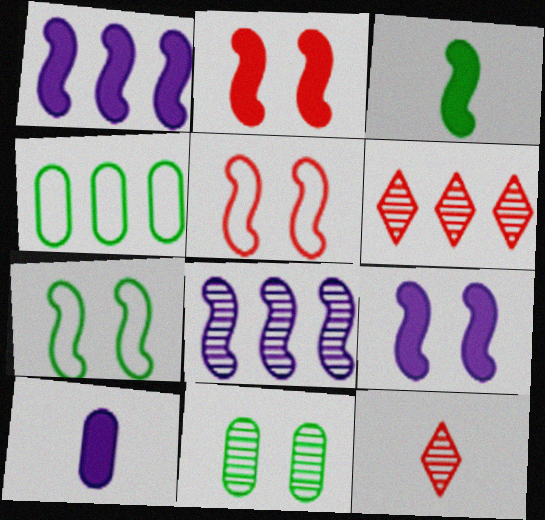[[1, 2, 3], 
[1, 4, 6], 
[3, 5, 8], 
[4, 9, 12], 
[6, 7, 10], 
[8, 11, 12]]